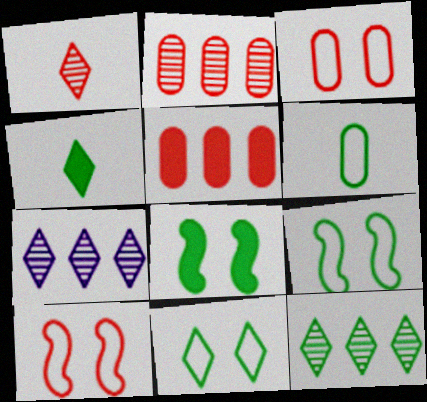[[1, 5, 10], 
[4, 11, 12], 
[6, 8, 12]]